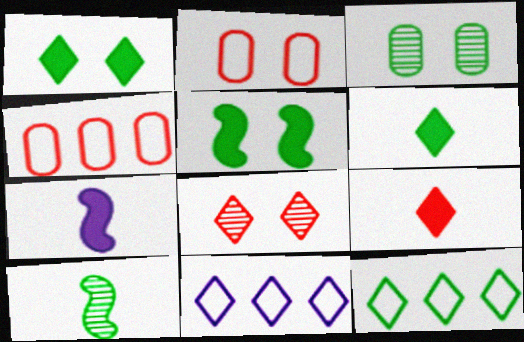[[6, 8, 11]]